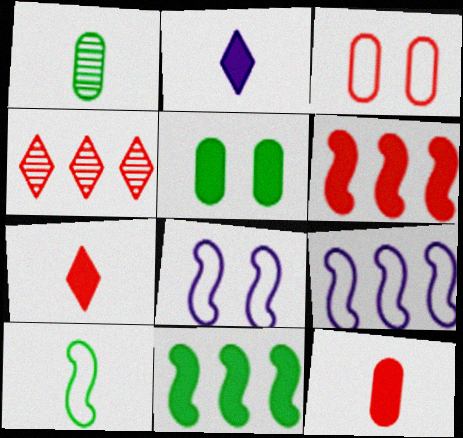[[2, 5, 6]]